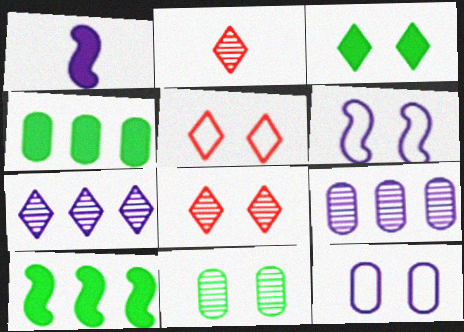[[1, 7, 12], 
[2, 4, 6], 
[2, 10, 12]]